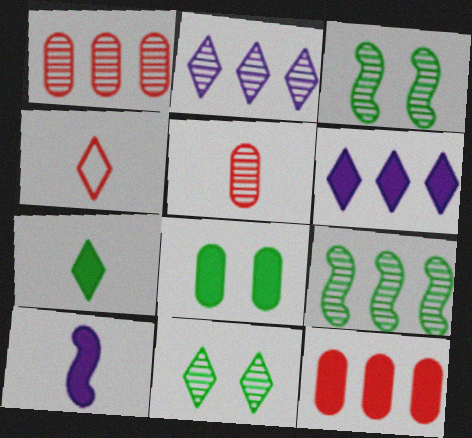[[1, 2, 9], 
[2, 3, 5], 
[4, 6, 11]]